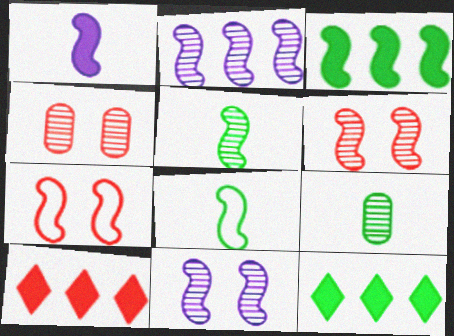[[2, 5, 6]]